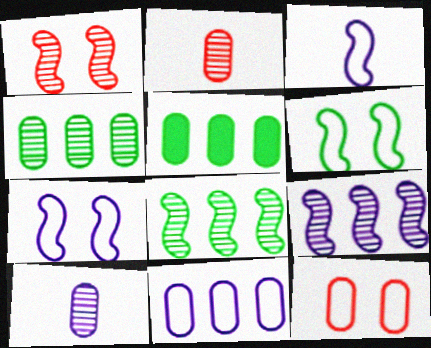[[5, 10, 12]]